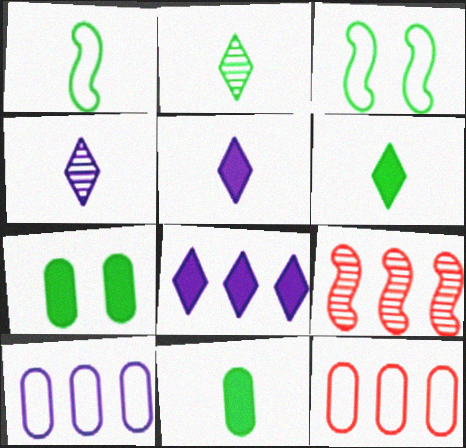[[1, 2, 11]]